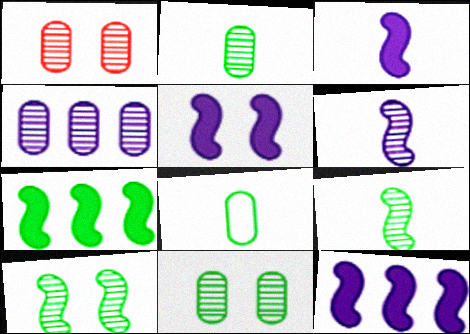[[1, 2, 4], 
[3, 5, 12]]